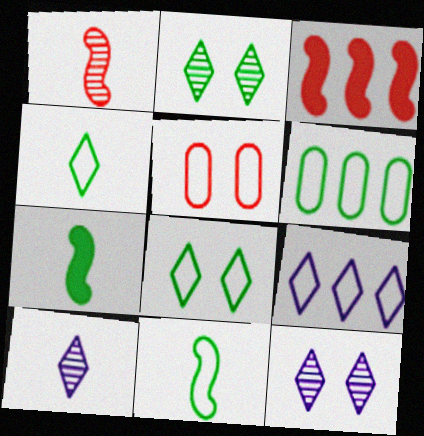[[2, 6, 7], 
[5, 9, 11], 
[6, 8, 11]]